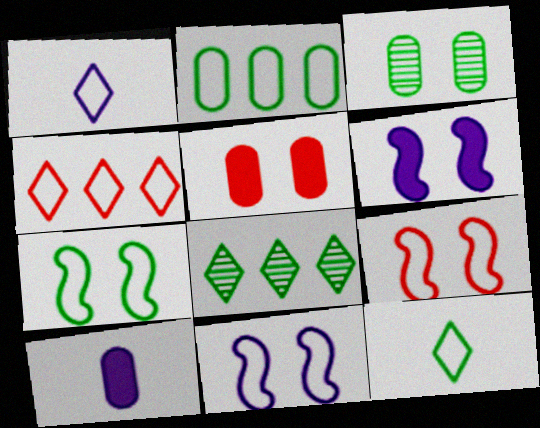[[1, 2, 9], 
[2, 7, 12], 
[7, 9, 11], 
[8, 9, 10]]